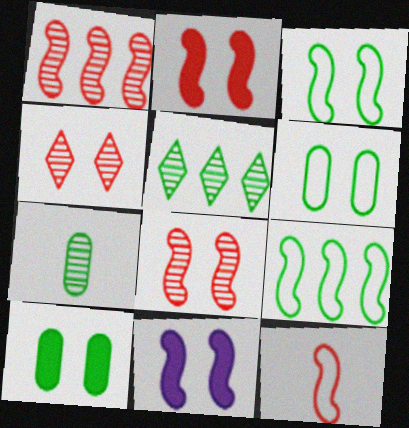[[1, 2, 12], 
[3, 8, 11], 
[4, 6, 11]]